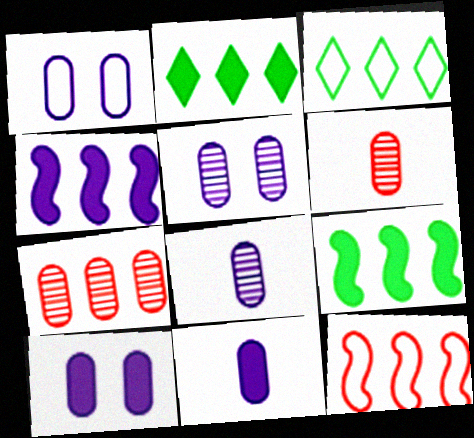[[1, 5, 10], 
[3, 4, 7]]